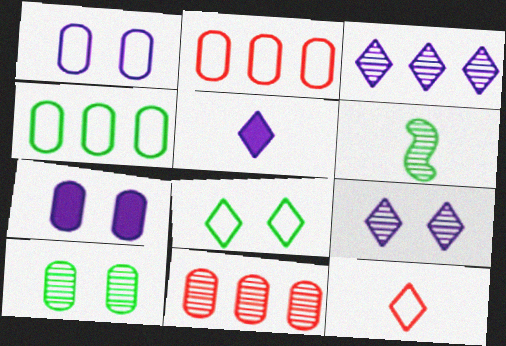[[6, 9, 11]]